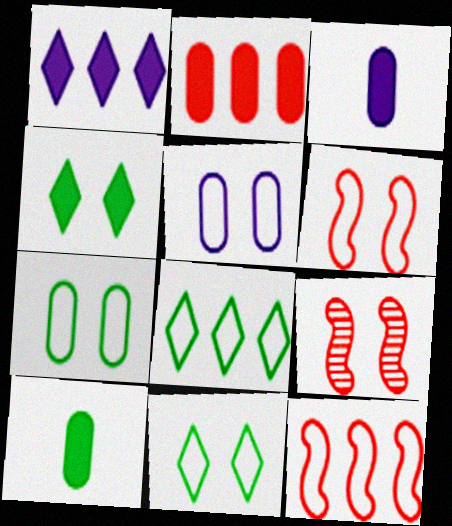[[3, 8, 9], 
[4, 5, 9], 
[5, 6, 11]]